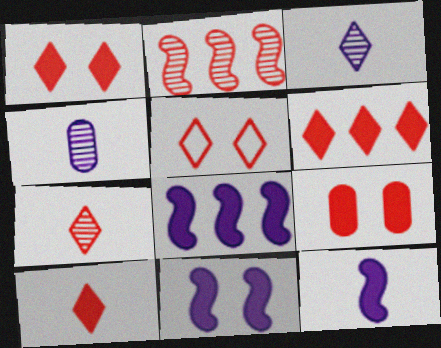[[1, 6, 10], 
[5, 6, 7], 
[8, 11, 12]]